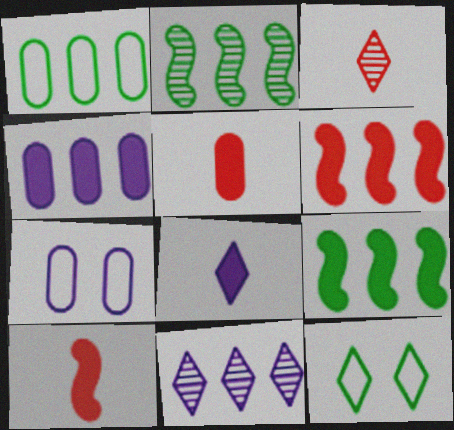[[1, 6, 11], 
[3, 7, 9]]